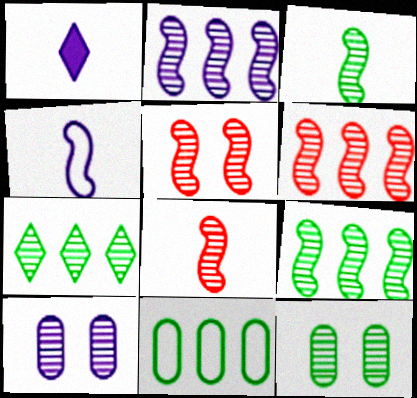[[1, 5, 11], 
[2, 3, 5], 
[2, 6, 9], 
[3, 7, 12], 
[5, 6, 8], 
[7, 8, 10]]